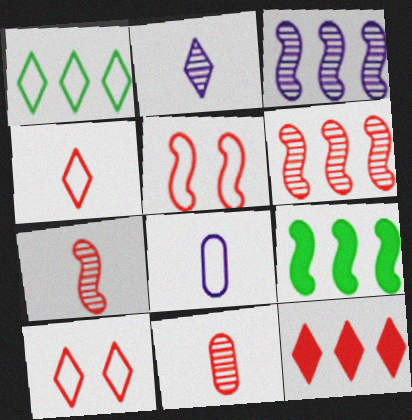[[1, 5, 8], 
[5, 11, 12]]